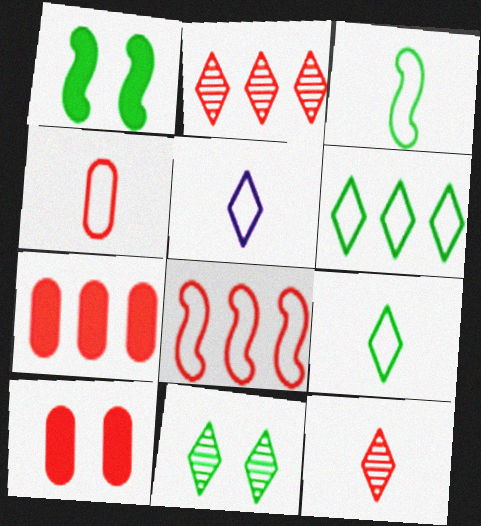[[2, 7, 8], 
[3, 4, 5], 
[8, 10, 12]]